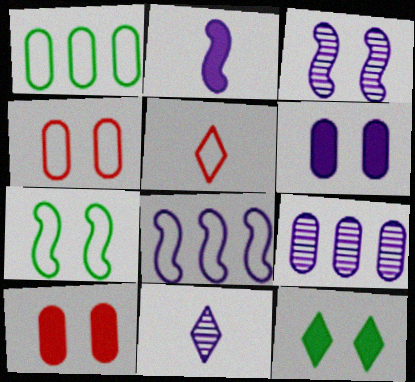[[2, 3, 8], 
[3, 4, 12], 
[3, 9, 11], 
[6, 8, 11]]